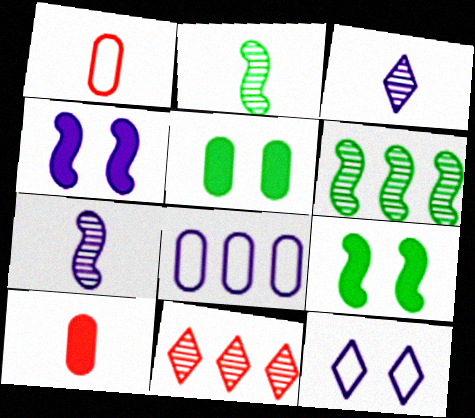[[3, 4, 8], 
[6, 10, 12]]